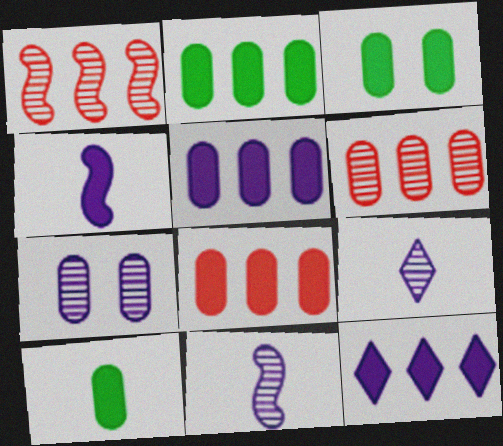[[2, 3, 10], 
[2, 5, 8]]